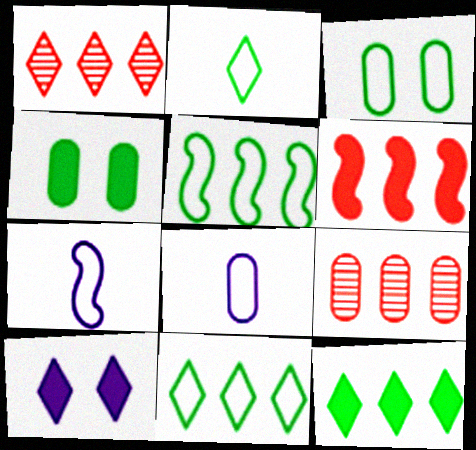[[1, 2, 10], 
[1, 4, 7], 
[2, 3, 5], 
[4, 8, 9]]